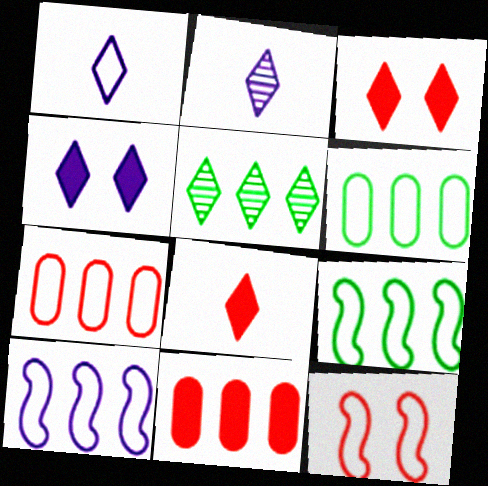[[1, 3, 5], 
[1, 6, 12], 
[5, 10, 11]]